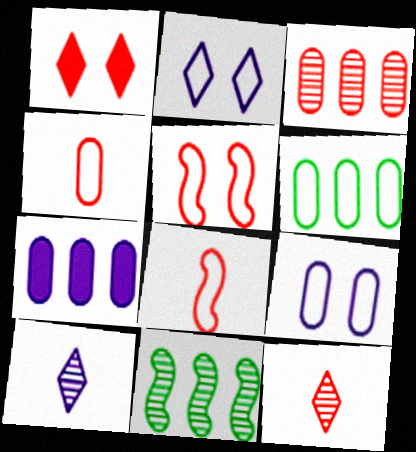[[1, 3, 8], 
[2, 6, 8], 
[3, 6, 7], 
[4, 6, 9]]